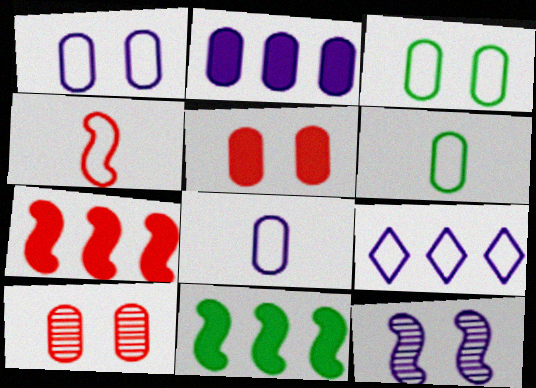[[2, 6, 10], 
[3, 4, 9], 
[4, 11, 12]]